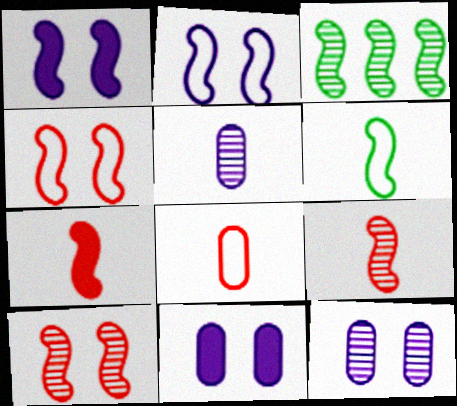[[2, 3, 7]]